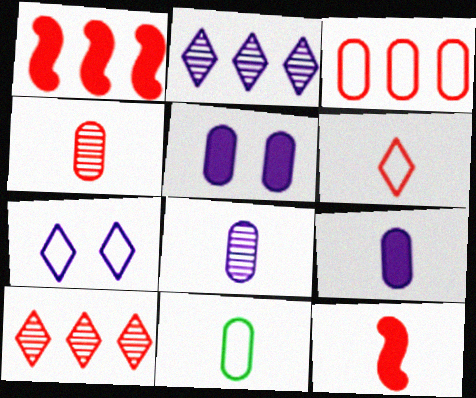[[1, 3, 10], 
[4, 6, 12], 
[4, 9, 11]]